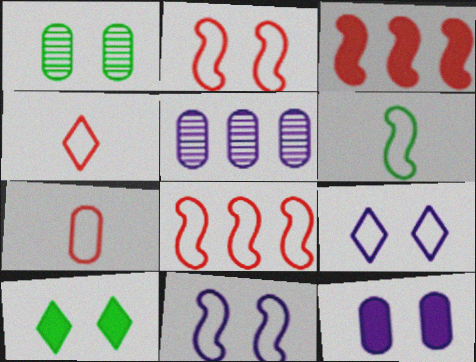[[6, 8, 11]]